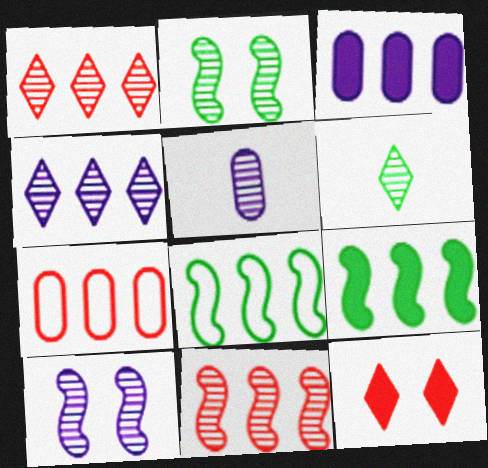[[1, 2, 5], 
[1, 3, 8], 
[4, 5, 10], 
[4, 7, 9], 
[5, 8, 12]]